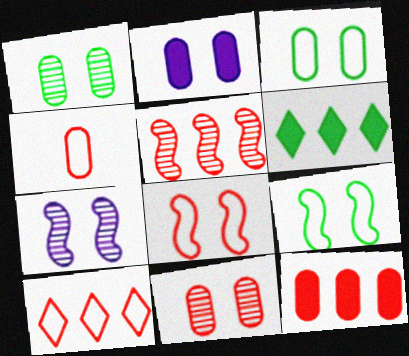[[2, 3, 11], 
[4, 6, 7], 
[4, 8, 10], 
[4, 11, 12], 
[5, 10, 12]]